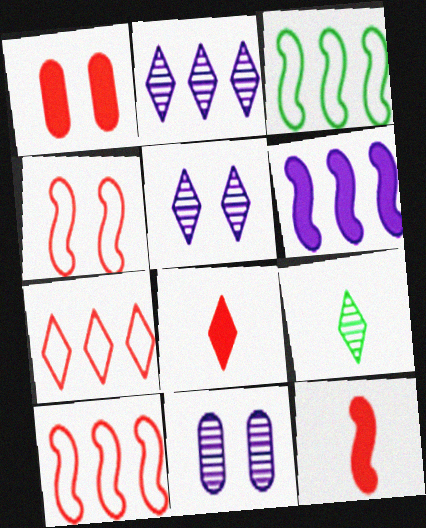[[3, 8, 11]]